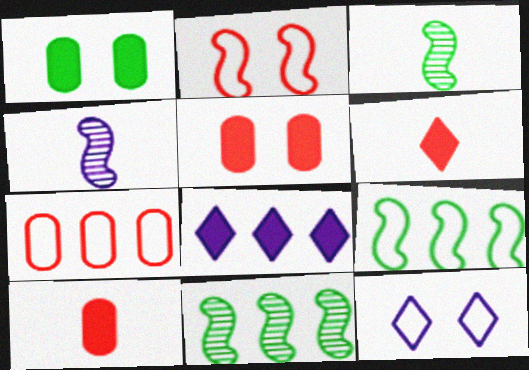[[7, 8, 11], 
[10, 11, 12]]